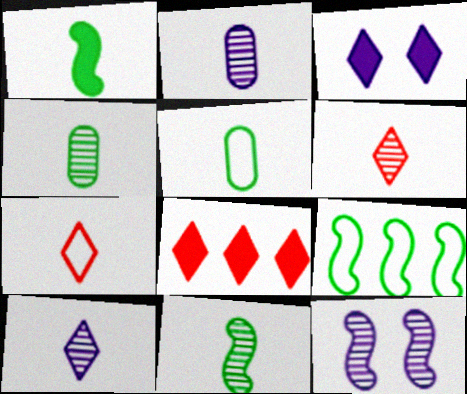[[1, 2, 7], 
[2, 6, 11], 
[5, 8, 12]]